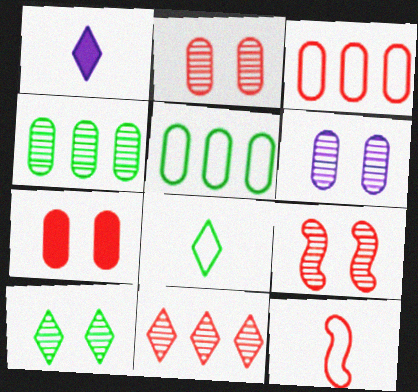[[1, 5, 9], 
[6, 9, 10], 
[7, 11, 12]]